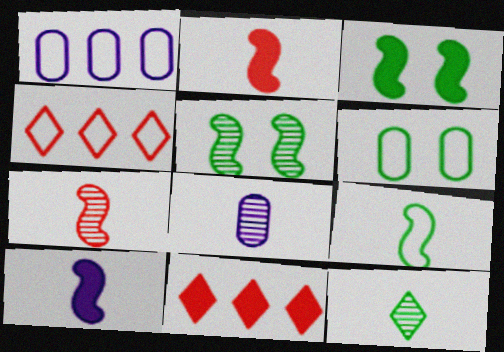[[3, 4, 8], 
[7, 8, 12], 
[7, 9, 10]]